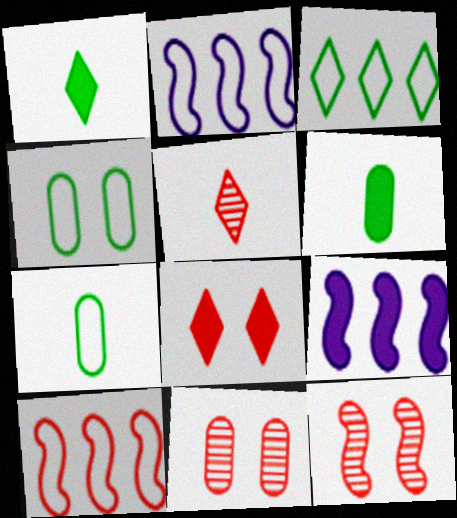[[1, 2, 11], 
[4, 5, 9], 
[6, 8, 9]]